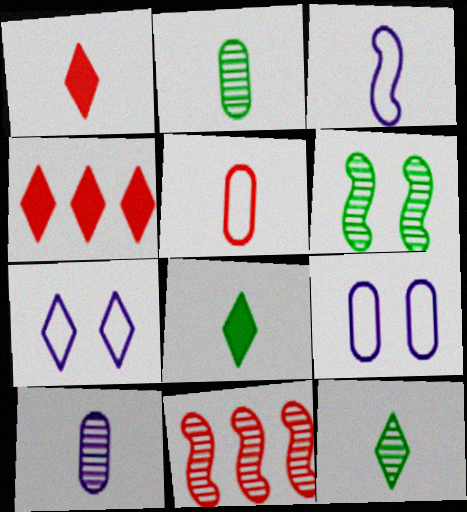[[1, 2, 3], 
[4, 7, 12], 
[8, 9, 11]]